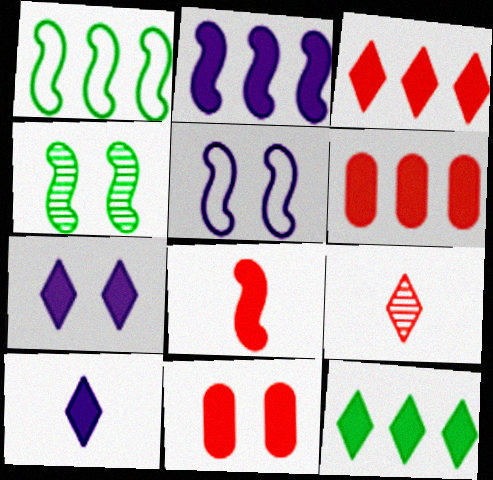[[2, 6, 12], 
[3, 8, 11]]